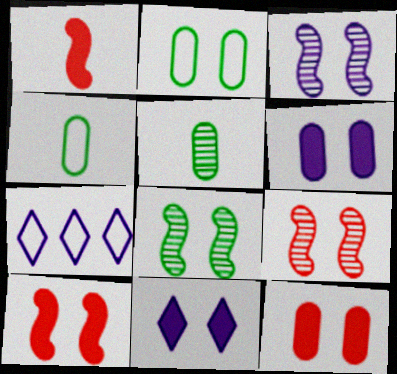[[2, 9, 11], 
[3, 8, 9], 
[5, 7, 10]]